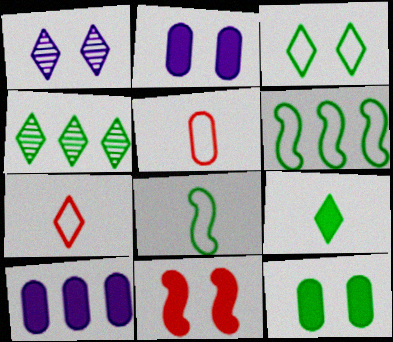[[3, 4, 9], 
[4, 8, 12], 
[9, 10, 11]]